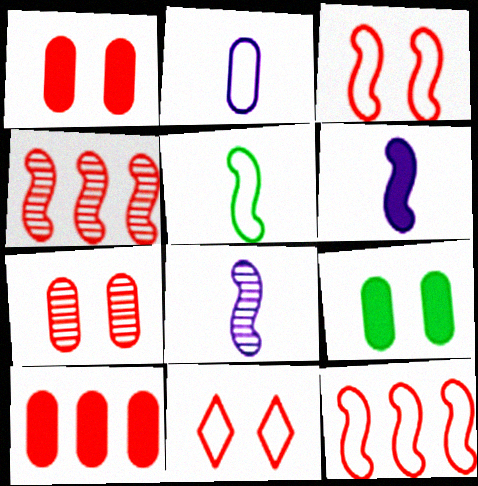[]